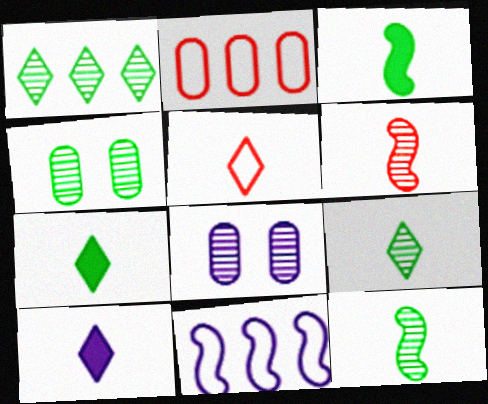[[1, 4, 12], 
[1, 6, 8], 
[5, 9, 10], 
[8, 10, 11]]